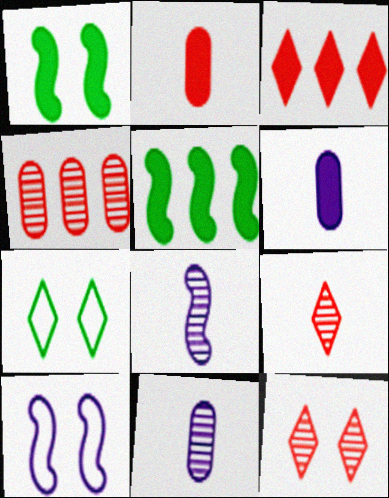[[1, 3, 6]]